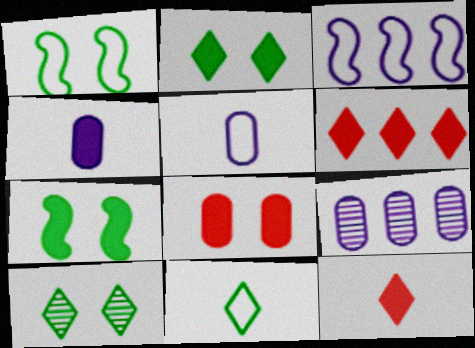[[1, 9, 12], 
[4, 6, 7]]